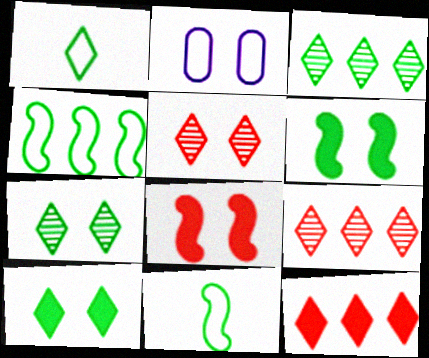[[1, 3, 10], 
[2, 5, 6], 
[2, 7, 8]]